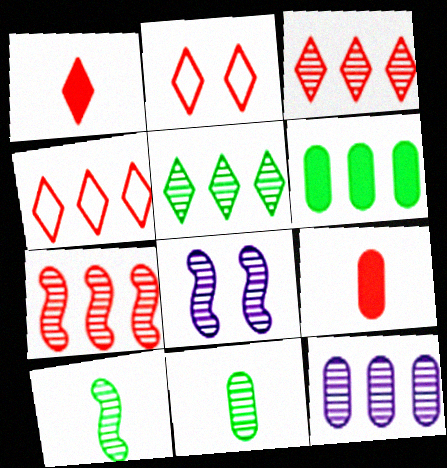[[1, 2, 3], 
[2, 7, 9], 
[3, 8, 11], 
[5, 7, 12], 
[7, 8, 10]]